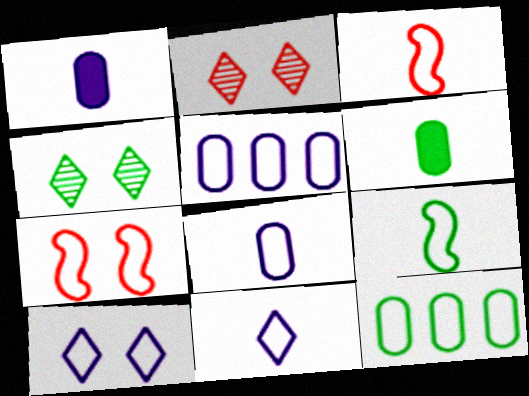[[3, 10, 12], 
[7, 11, 12]]